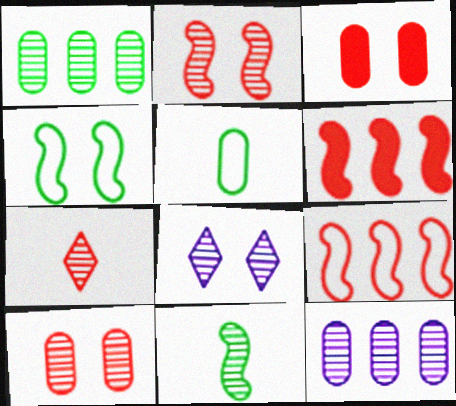[[3, 4, 8], 
[3, 5, 12], 
[3, 7, 9], 
[5, 6, 8]]